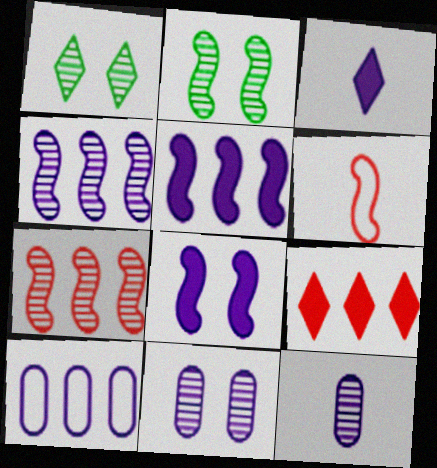[[1, 7, 12], 
[2, 5, 6]]